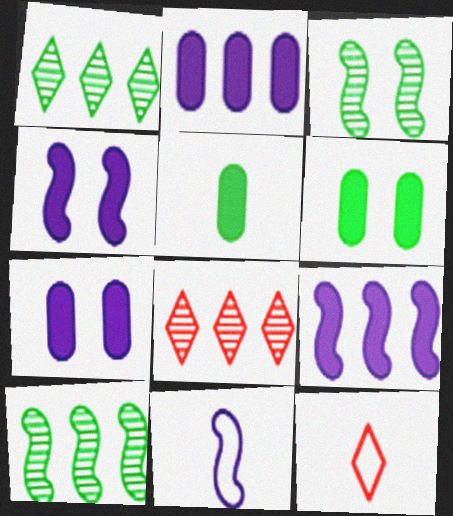[[2, 3, 12], 
[6, 8, 11], 
[7, 10, 12]]